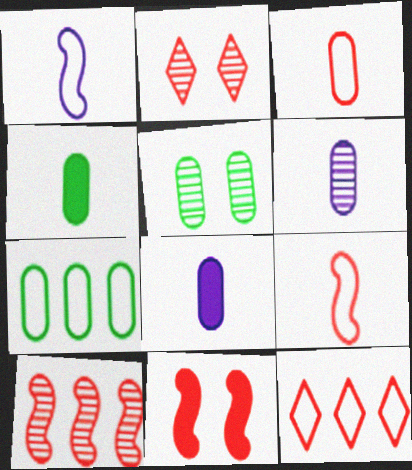[[3, 4, 6], 
[4, 5, 7], 
[9, 10, 11]]